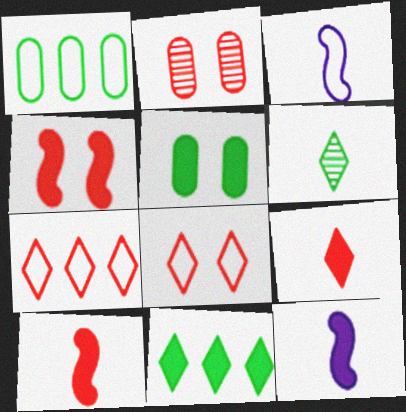[[1, 3, 8], 
[2, 3, 11], 
[2, 4, 8], 
[2, 7, 10]]